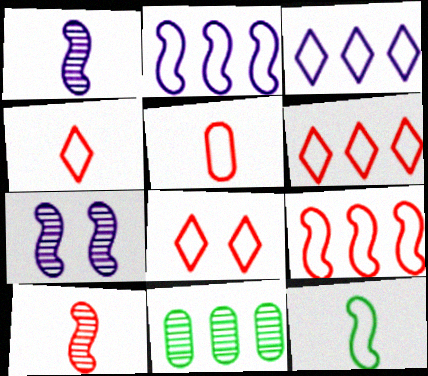[[4, 6, 8], 
[5, 8, 9]]